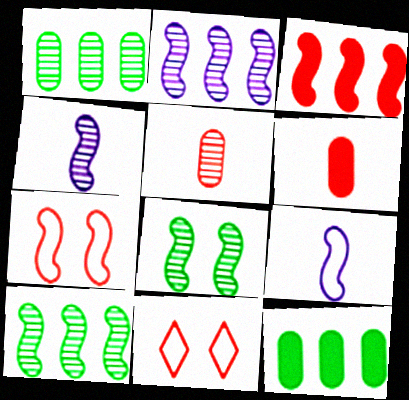[[3, 5, 11], 
[3, 8, 9], 
[4, 11, 12]]